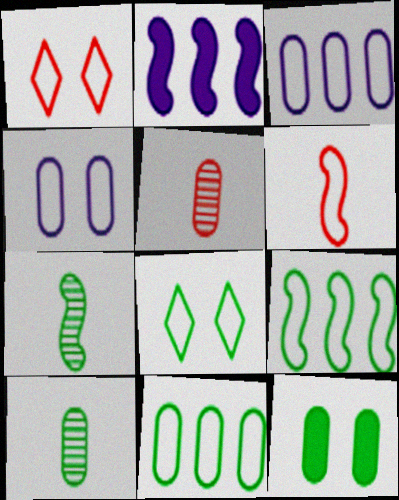[[1, 2, 10], 
[2, 5, 8], 
[3, 5, 12], 
[3, 6, 8], 
[10, 11, 12]]